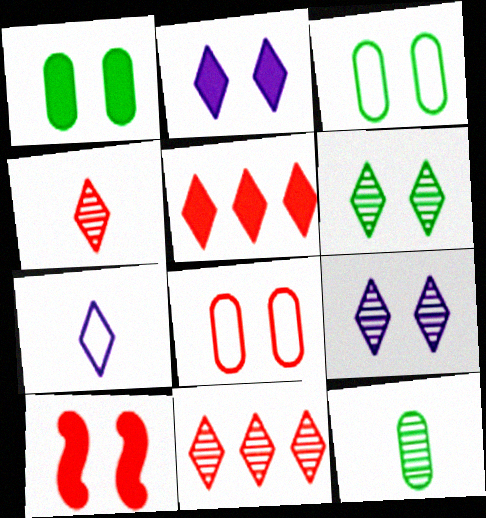[[1, 2, 10], 
[3, 9, 10], 
[5, 6, 7]]